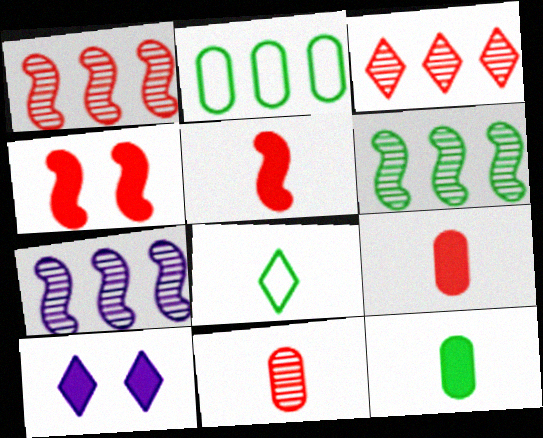[[1, 6, 7], 
[3, 8, 10]]